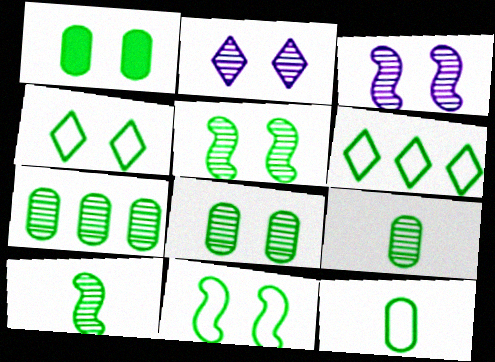[[1, 4, 5], 
[1, 6, 10], 
[1, 7, 12], 
[6, 11, 12], 
[7, 8, 9]]